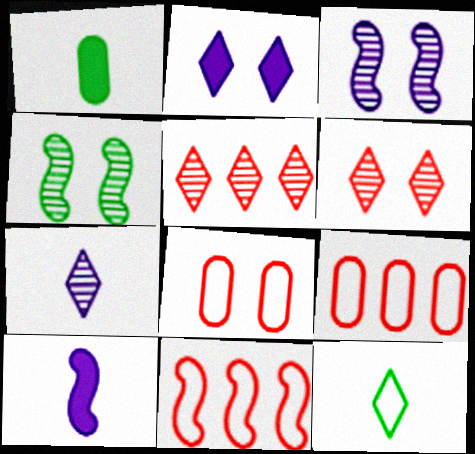[[2, 4, 8], 
[2, 5, 12], 
[4, 10, 11]]